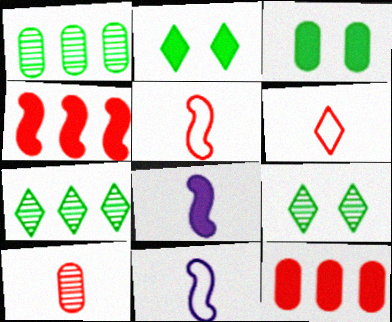[[2, 8, 12], 
[9, 11, 12]]